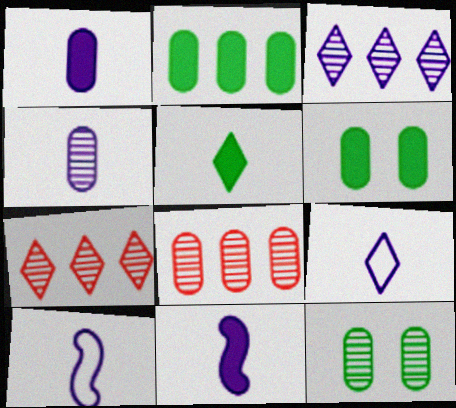[[4, 8, 12], 
[4, 9, 11], 
[6, 7, 10]]